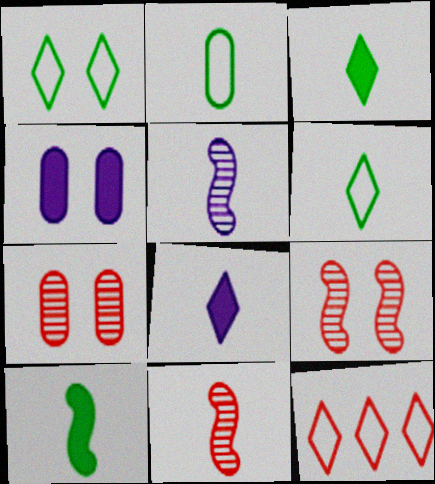[[1, 4, 9], 
[2, 8, 11]]